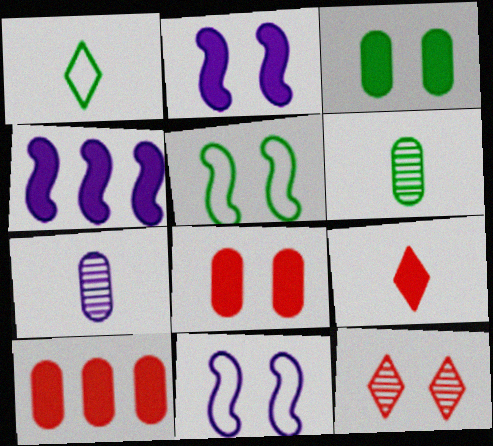[[3, 4, 9], 
[3, 11, 12]]